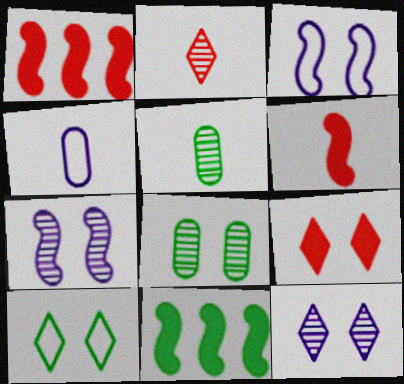[[3, 8, 9], 
[5, 10, 11], 
[9, 10, 12]]